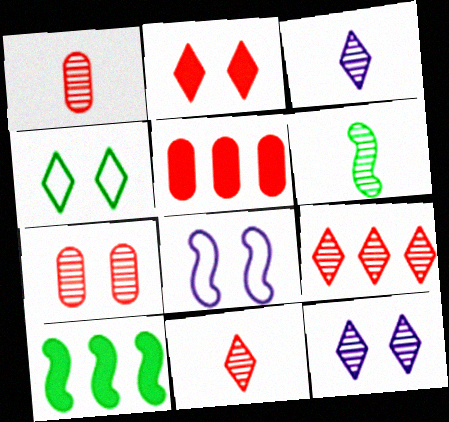[[1, 3, 6], 
[2, 4, 12]]